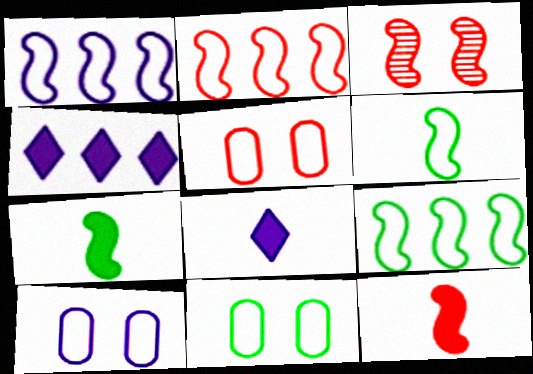[[1, 2, 9], 
[1, 3, 7], 
[2, 3, 12], 
[5, 10, 11]]